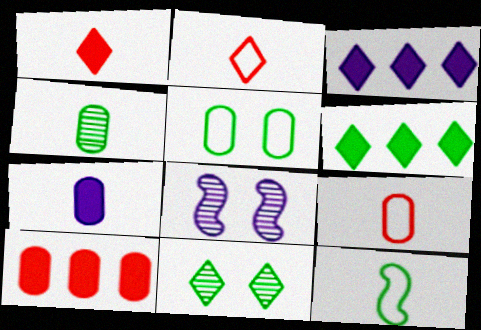[[2, 3, 11], 
[4, 7, 9], 
[6, 8, 9]]